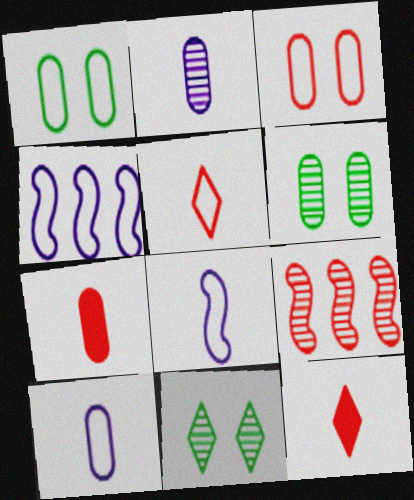[[1, 4, 5], 
[2, 9, 11], 
[3, 9, 12], 
[4, 6, 12], 
[4, 7, 11]]